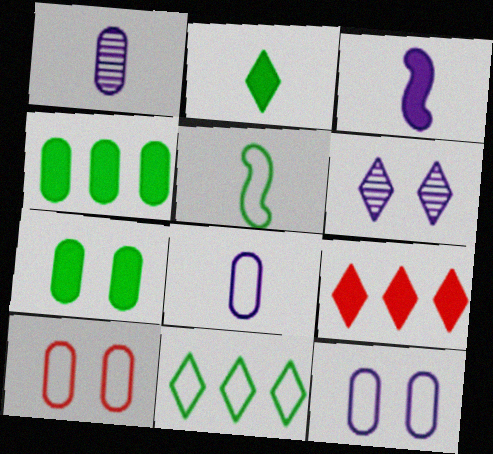[[1, 4, 10], 
[3, 7, 9]]